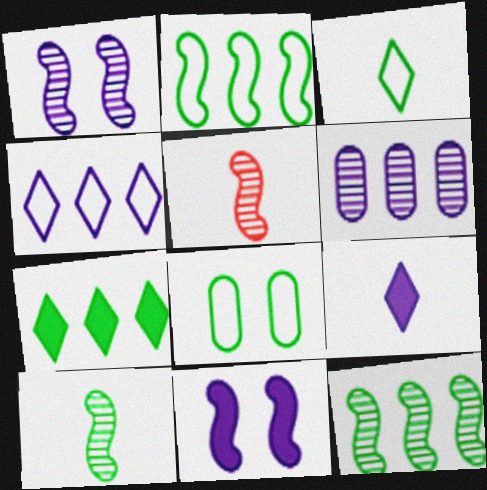[[1, 5, 12], 
[2, 3, 8], 
[2, 5, 11], 
[7, 8, 10]]